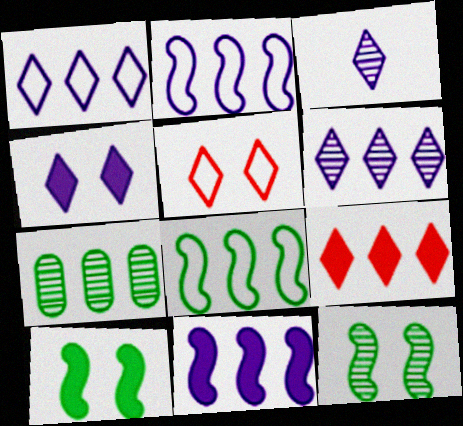[[1, 3, 4], 
[2, 7, 9]]